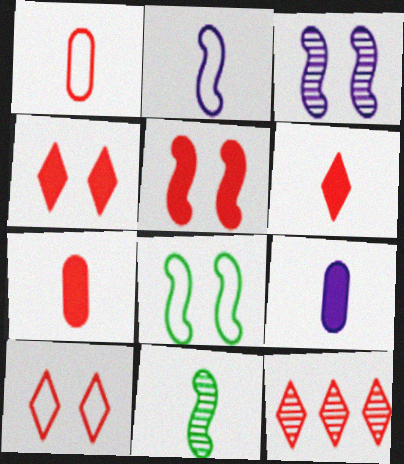[[1, 5, 12], 
[3, 5, 8], 
[6, 10, 12], 
[8, 9, 12]]